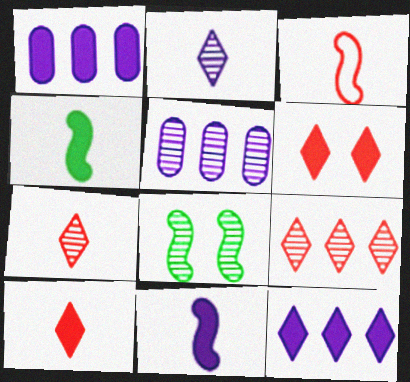[[1, 4, 6], 
[5, 7, 8]]